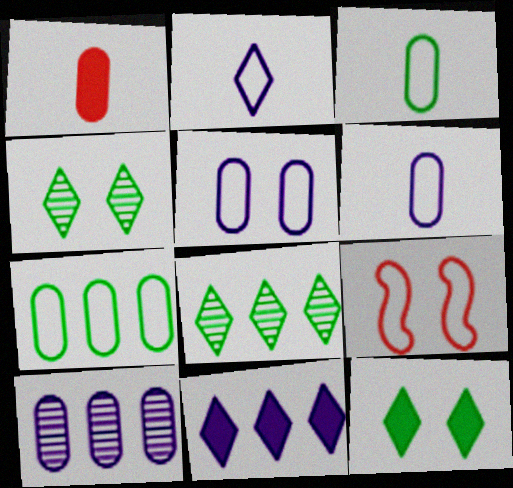[[2, 7, 9]]